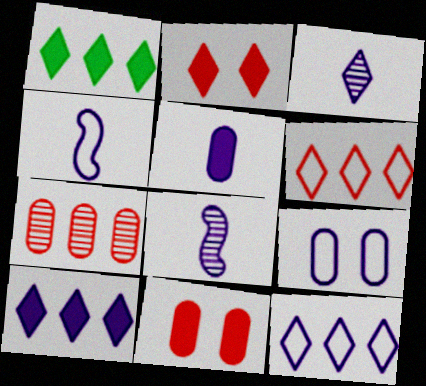[[3, 4, 5], 
[4, 9, 12], 
[8, 9, 10]]